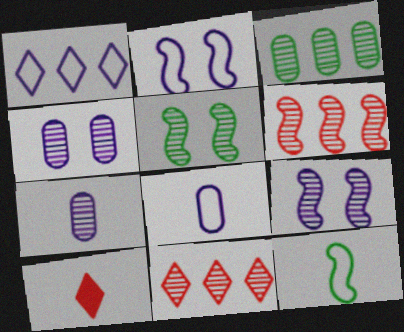[[1, 2, 8], 
[2, 3, 10], 
[5, 7, 11], 
[7, 10, 12]]